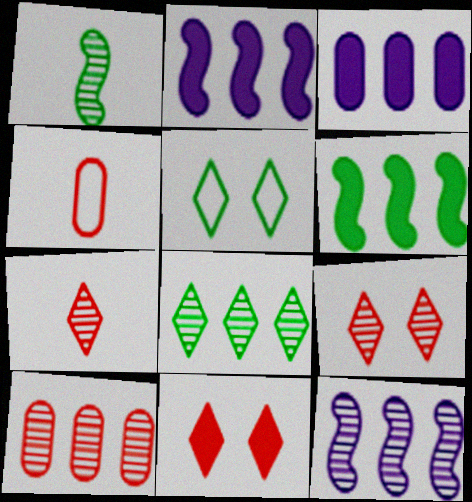[[8, 10, 12]]